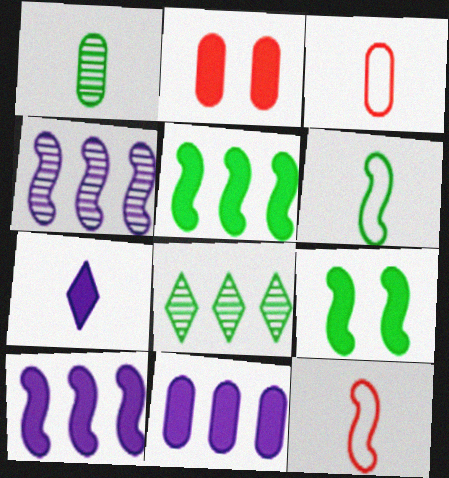[[1, 7, 12], 
[2, 5, 7], 
[4, 9, 12]]